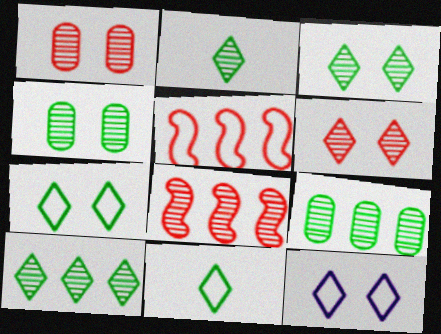[[2, 3, 10]]